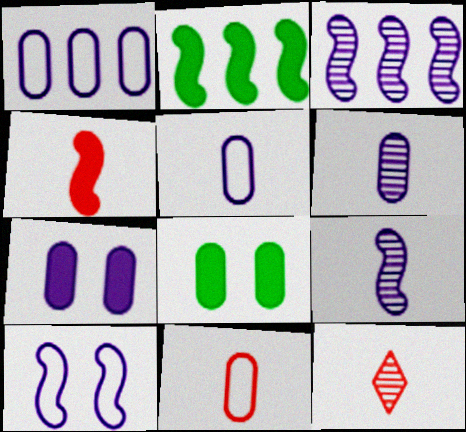[[1, 6, 7], 
[4, 11, 12]]